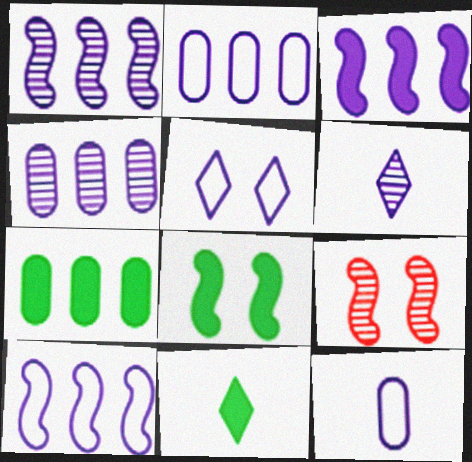[[1, 3, 10], 
[2, 9, 11], 
[5, 10, 12], 
[7, 8, 11]]